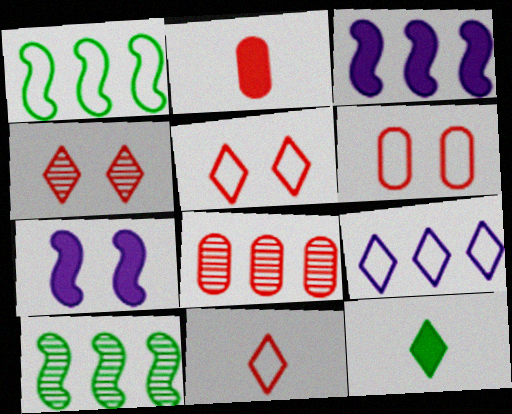[[2, 6, 8], 
[4, 9, 12]]